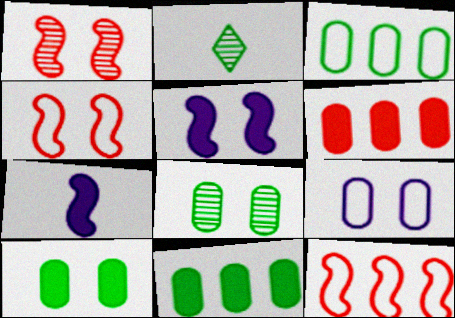[]